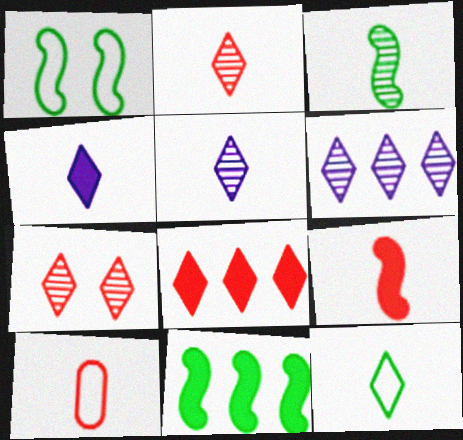[[1, 3, 11], 
[2, 4, 12], 
[2, 9, 10], 
[3, 4, 10]]